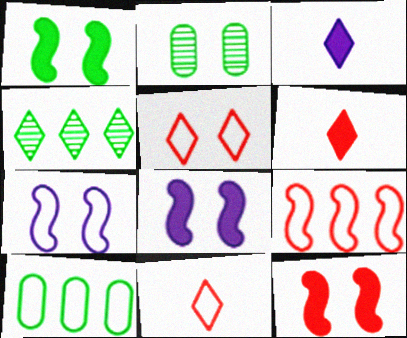[[1, 8, 12], 
[2, 3, 9], 
[2, 5, 8], 
[3, 4, 5], 
[7, 10, 11]]